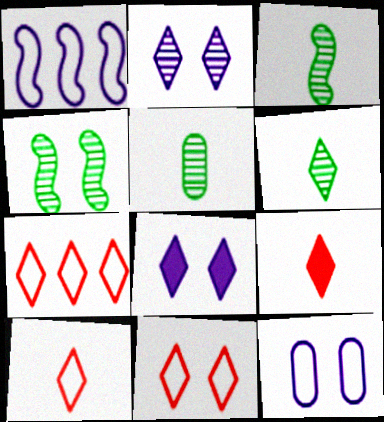[[3, 5, 6], 
[6, 7, 8], 
[7, 10, 11]]